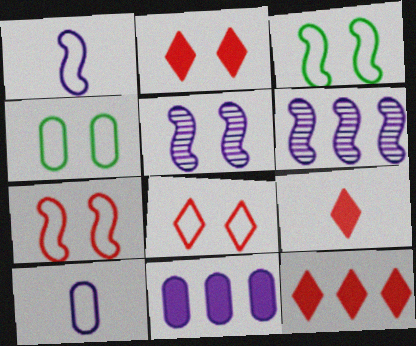[[2, 4, 5], 
[2, 9, 12], 
[4, 6, 9]]